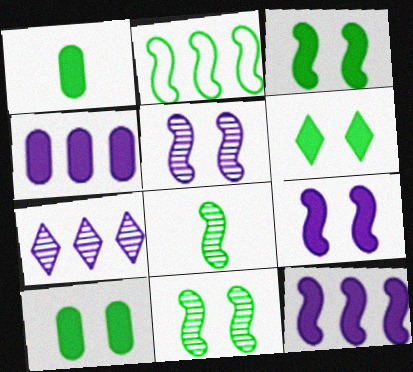[[2, 3, 8], 
[3, 6, 10]]